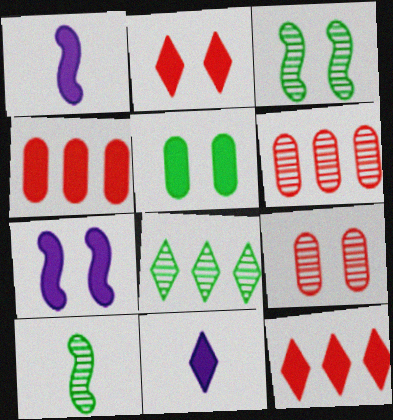[[1, 5, 12], 
[2, 5, 7]]